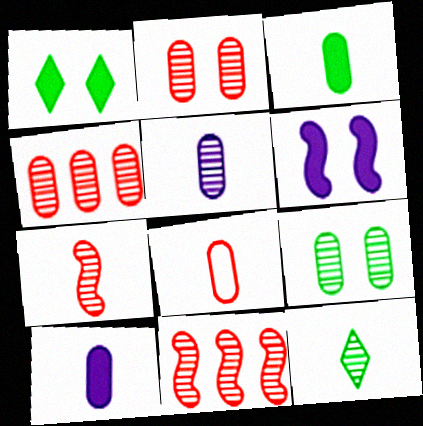[[3, 5, 8], 
[4, 5, 9], 
[5, 7, 12]]